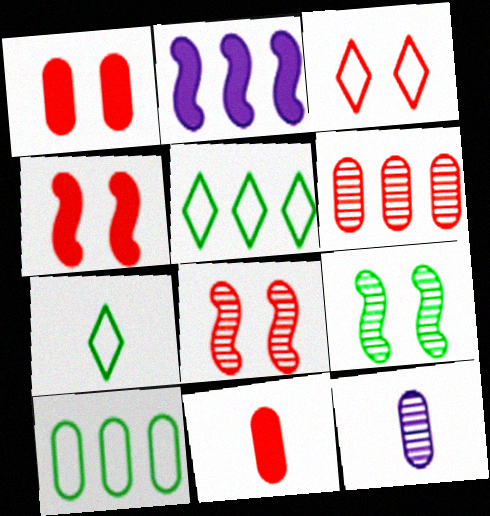[[1, 3, 8], 
[1, 10, 12], 
[2, 5, 6], 
[4, 5, 12]]